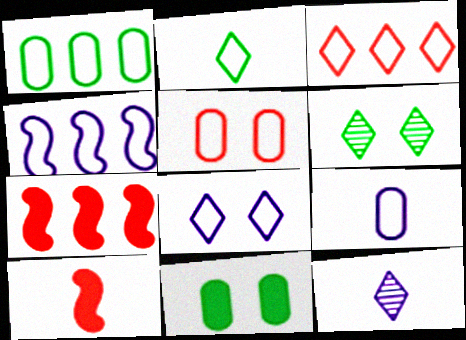[[1, 3, 4], 
[1, 5, 9], 
[2, 3, 8], 
[2, 4, 5], 
[4, 8, 9], 
[6, 7, 9]]